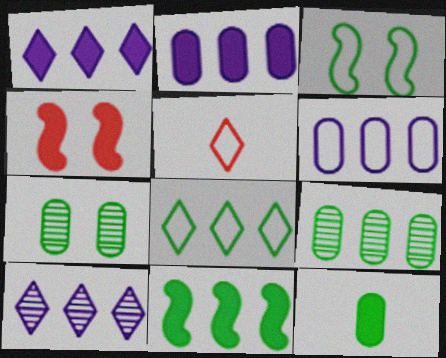[[1, 4, 12], 
[3, 5, 6], 
[8, 9, 11]]